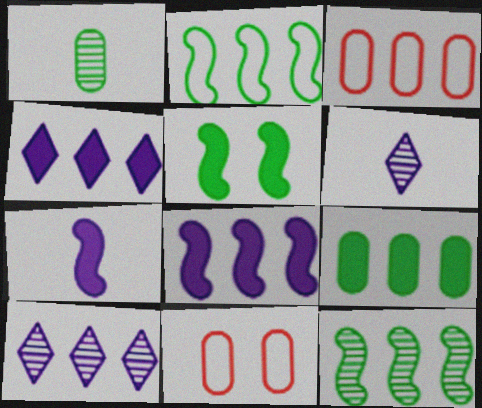[[3, 4, 12], 
[3, 5, 6]]